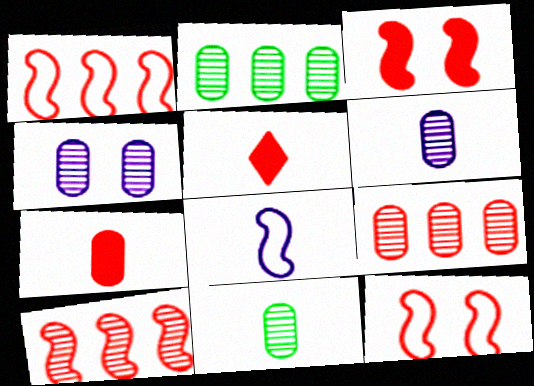[[4, 9, 11], 
[5, 8, 11], 
[5, 9, 12]]